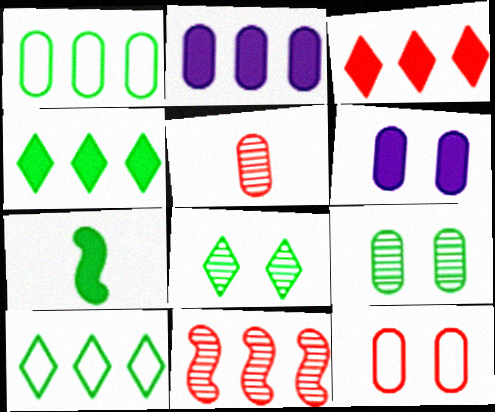[[1, 5, 6], 
[1, 7, 8], 
[2, 10, 11], 
[3, 6, 7], 
[6, 9, 12], 
[7, 9, 10]]